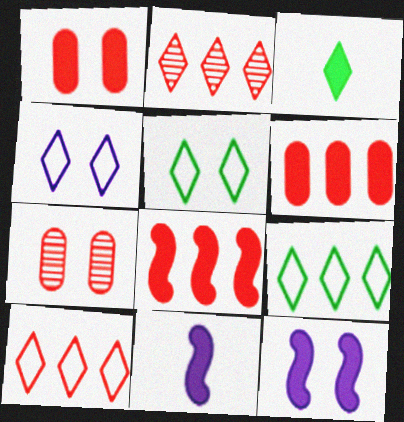[[2, 3, 4], 
[3, 6, 12], 
[5, 7, 12], 
[7, 9, 11]]